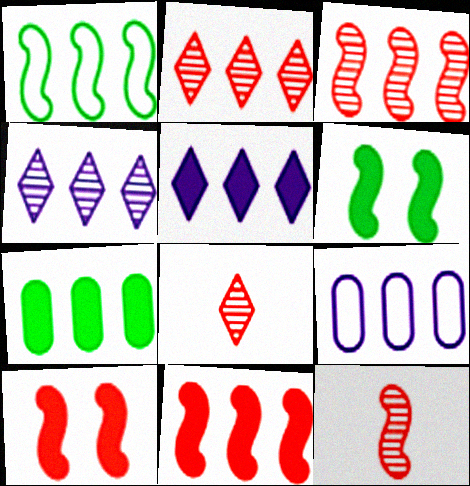[[5, 7, 11], 
[6, 8, 9]]